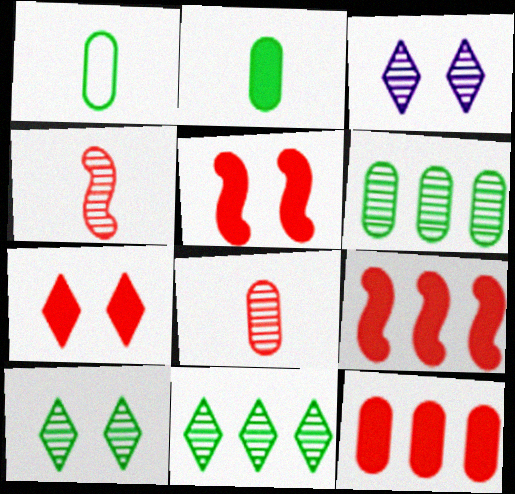[[1, 3, 9], 
[3, 4, 6]]